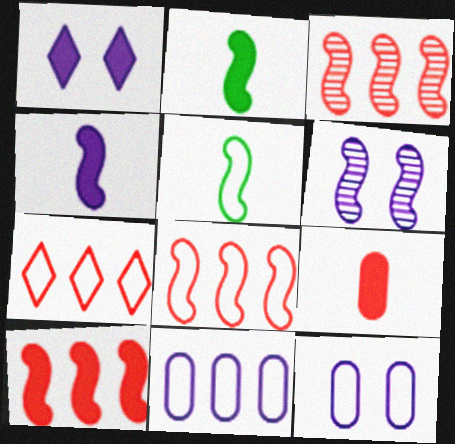[[1, 6, 12], 
[2, 6, 8], 
[3, 8, 10], 
[5, 6, 10], 
[5, 7, 12]]